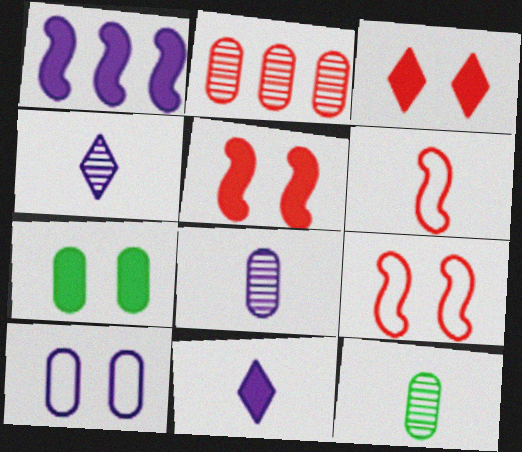[[1, 4, 10], 
[2, 3, 6], 
[6, 11, 12]]